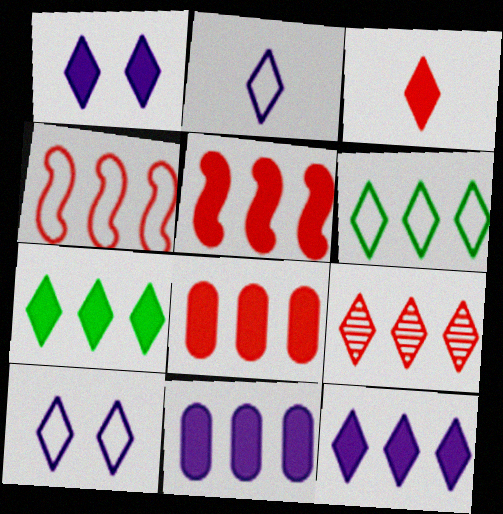[[1, 3, 7], 
[4, 8, 9], 
[5, 7, 11], 
[6, 9, 12]]